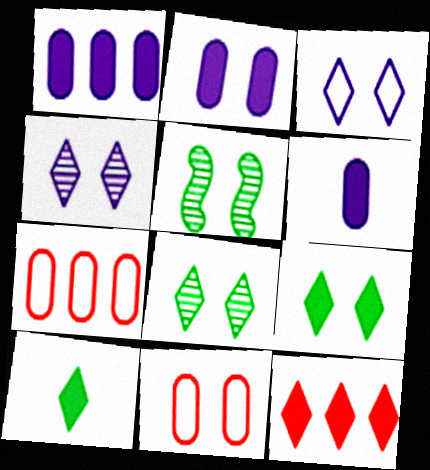[[1, 2, 6]]